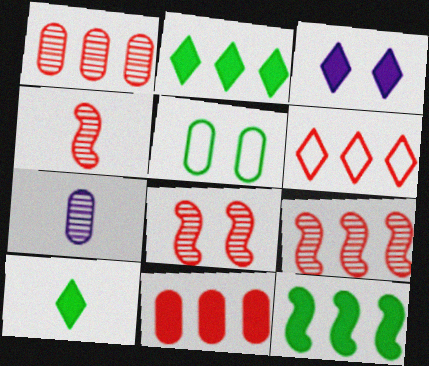[[3, 5, 8], 
[4, 8, 9], 
[5, 7, 11], 
[6, 9, 11]]